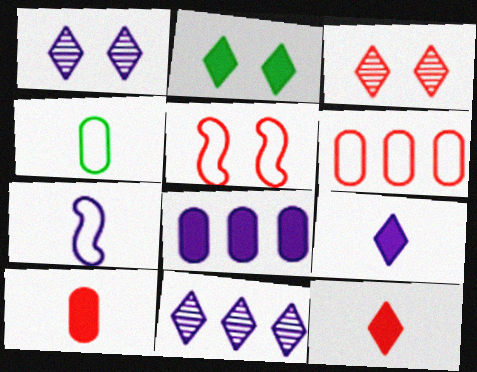[[1, 7, 8]]